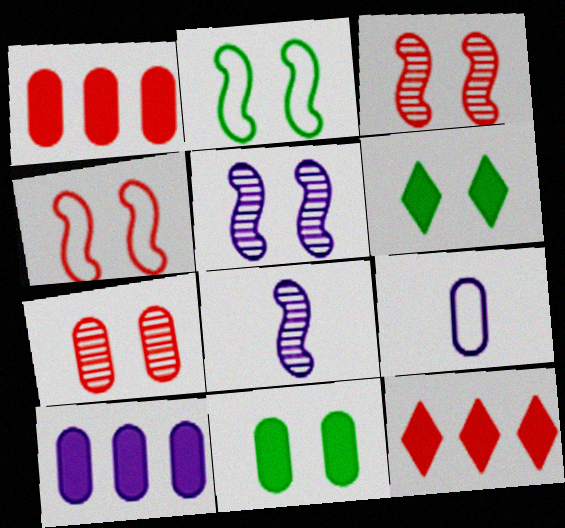[]